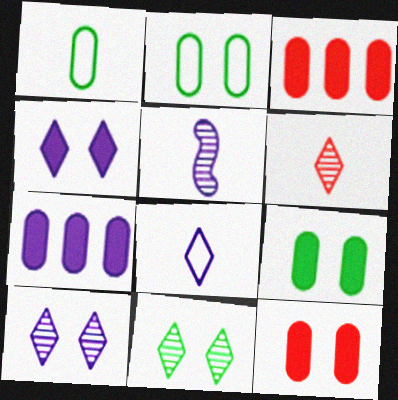[]